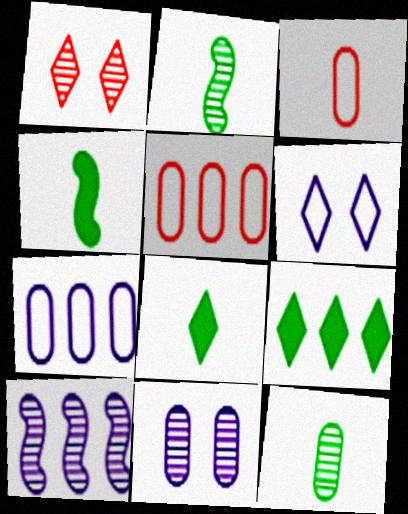[[1, 4, 7], 
[1, 10, 12], 
[5, 9, 10]]